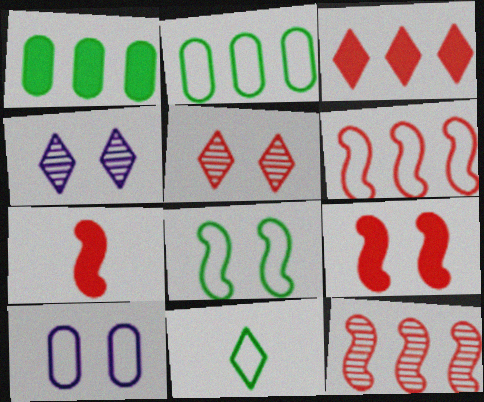[[2, 4, 7], 
[2, 8, 11], 
[3, 4, 11], 
[6, 10, 11]]